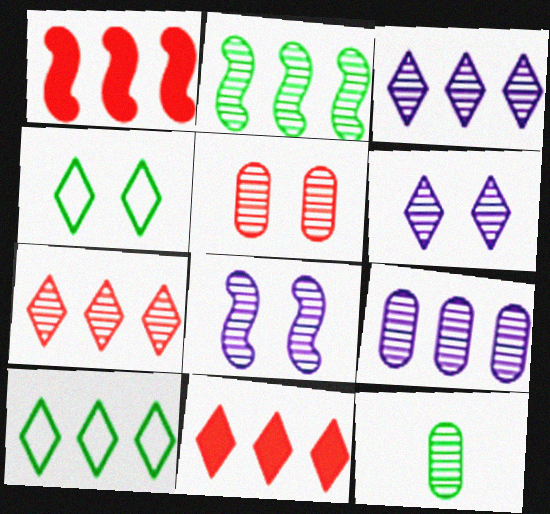[[1, 9, 10], 
[2, 7, 9], 
[3, 10, 11], 
[5, 9, 12], 
[7, 8, 12]]